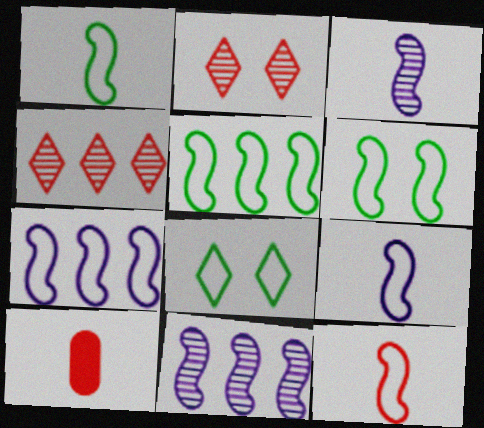[[1, 5, 6], 
[1, 9, 12], 
[6, 7, 12], 
[8, 10, 11]]